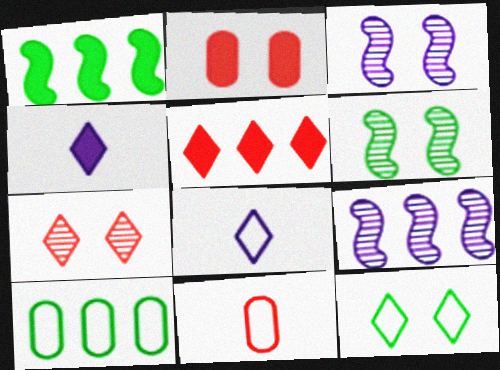[[1, 2, 4], 
[2, 3, 12], 
[5, 9, 10]]